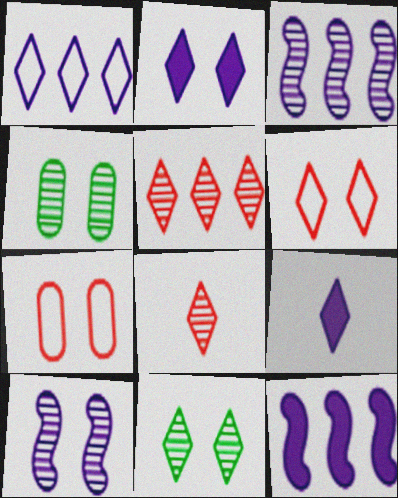[[2, 6, 11], 
[3, 4, 8]]